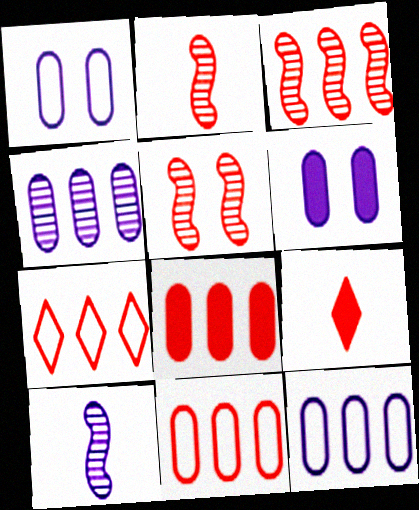[[2, 3, 5], 
[3, 7, 8], 
[5, 9, 11]]